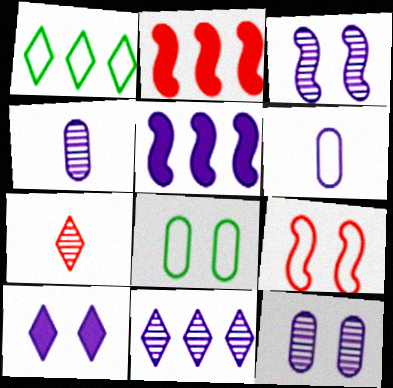[[1, 6, 9], 
[1, 7, 10], 
[3, 4, 11], 
[5, 7, 8]]